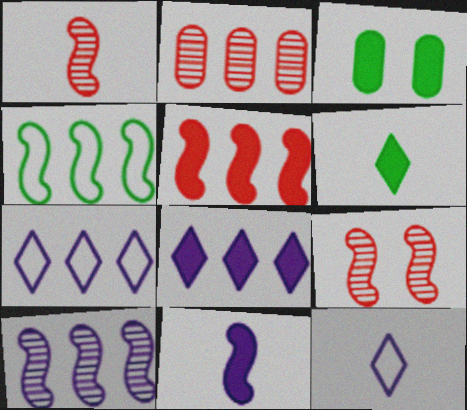[[1, 3, 7], 
[2, 4, 8], 
[4, 5, 10], 
[4, 9, 11]]